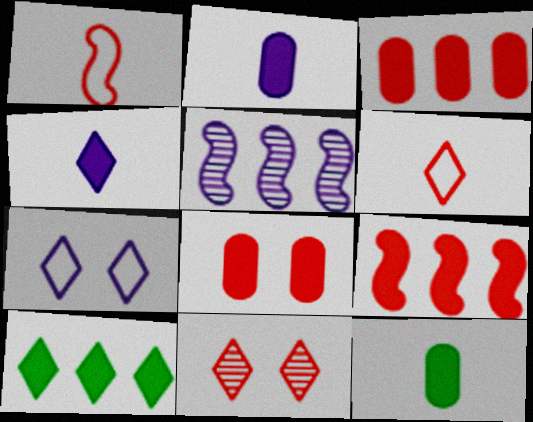[[1, 3, 11], 
[2, 5, 7]]